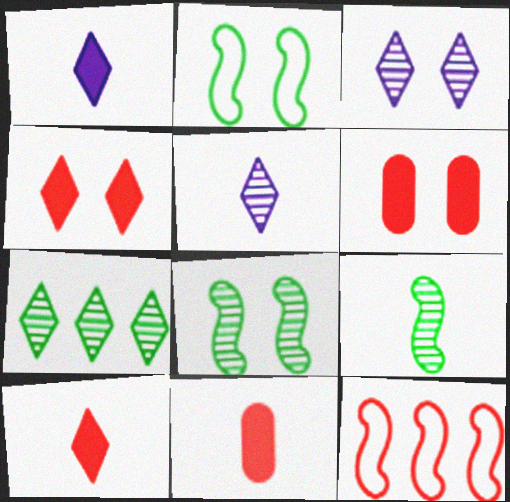[[2, 3, 6]]